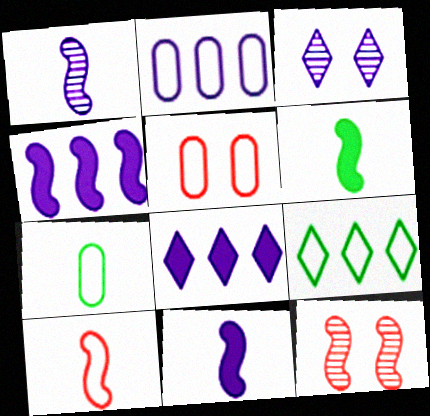[[1, 6, 10], 
[2, 3, 11], 
[2, 5, 7], 
[7, 8, 12]]